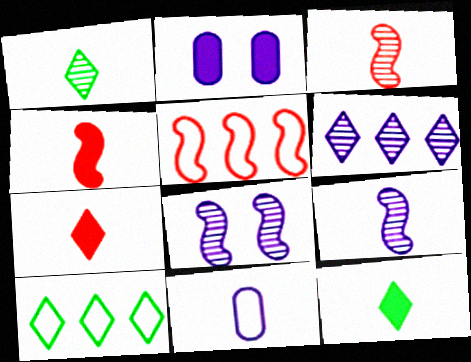[[1, 2, 5], 
[1, 4, 11], 
[2, 3, 10], 
[3, 11, 12]]